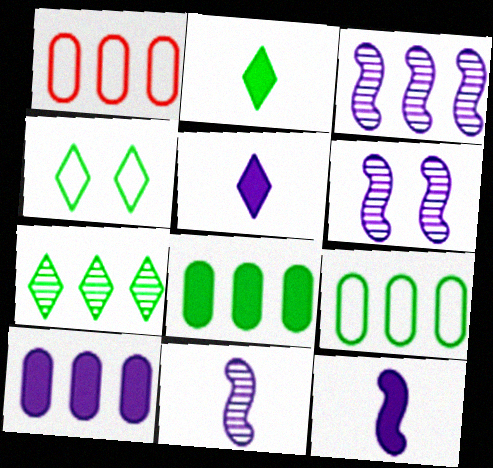[[1, 2, 6], 
[2, 4, 7], 
[3, 6, 11]]